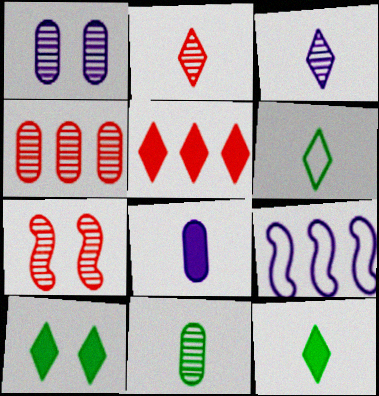[[1, 4, 11], 
[2, 4, 7]]